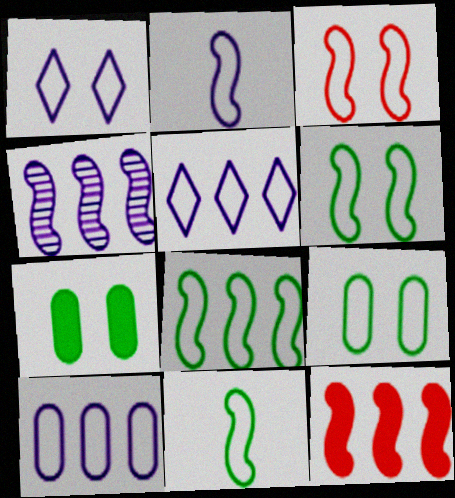[[1, 2, 10], 
[1, 3, 9], 
[2, 3, 8], 
[4, 8, 12], 
[6, 8, 11]]